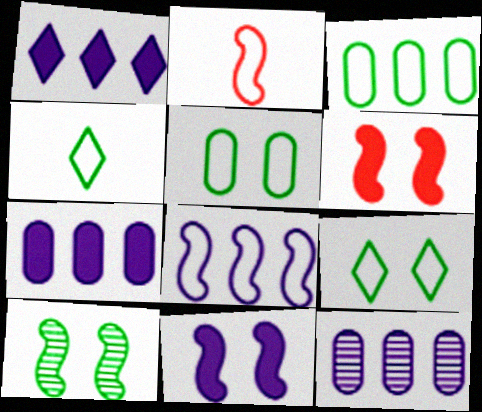[[1, 8, 12], 
[4, 6, 12]]